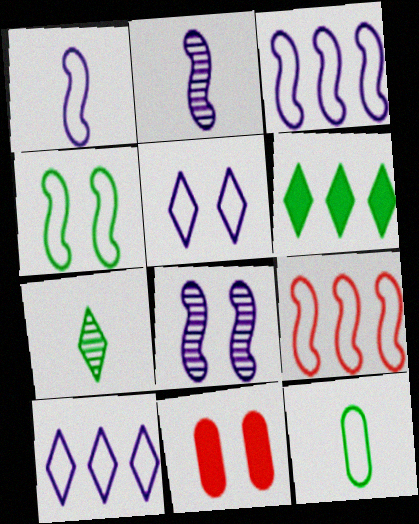[[1, 4, 9], 
[3, 7, 11], 
[5, 9, 12]]